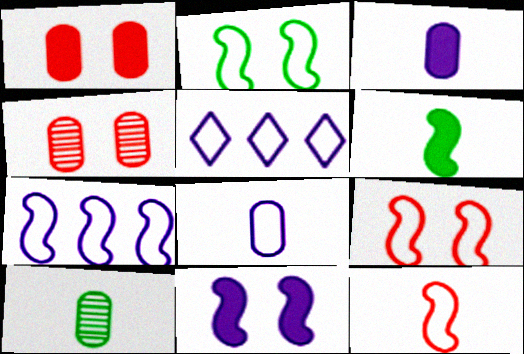[[2, 7, 12], 
[4, 5, 6]]